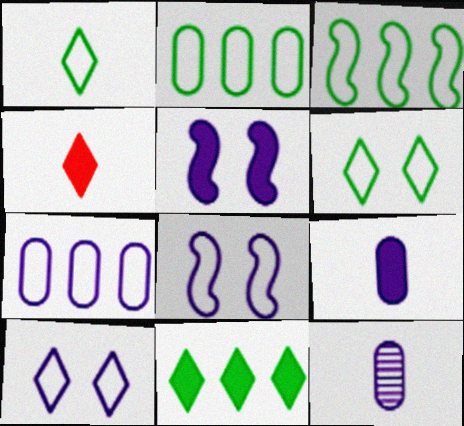[]